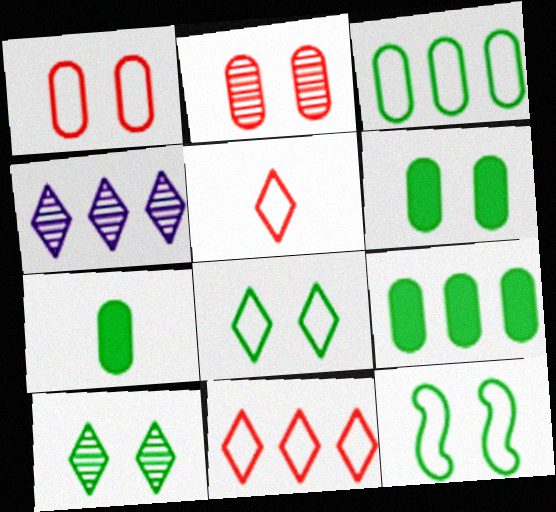[[6, 7, 9], 
[6, 10, 12]]